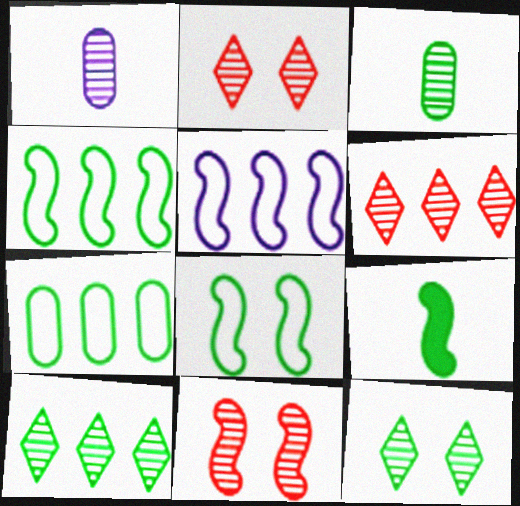[[1, 10, 11], 
[5, 9, 11], 
[7, 9, 12]]